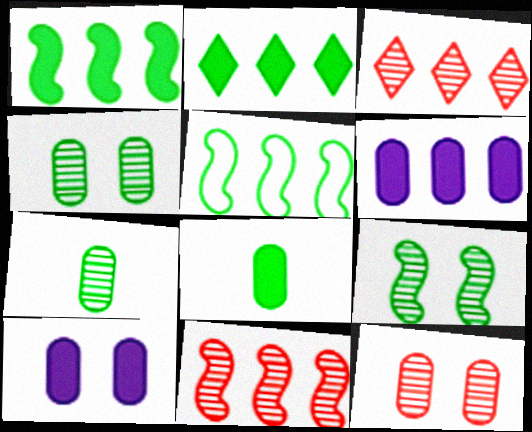[[3, 5, 6]]